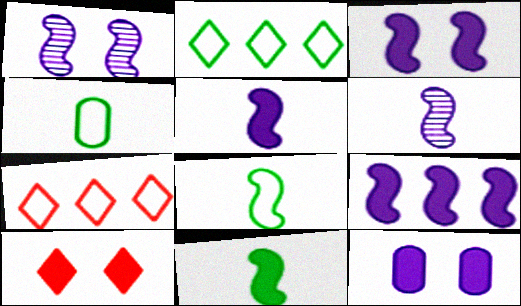[[3, 5, 9]]